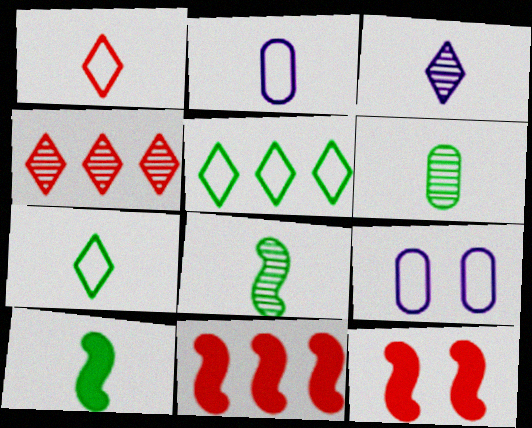[[4, 9, 10], 
[6, 7, 10]]